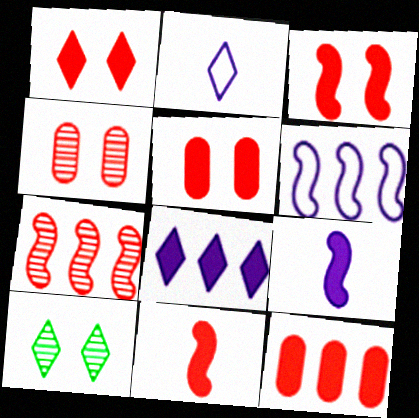[[1, 3, 5], 
[1, 11, 12]]